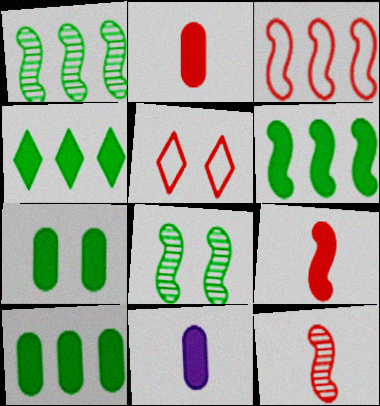[[1, 5, 11], 
[4, 6, 10]]